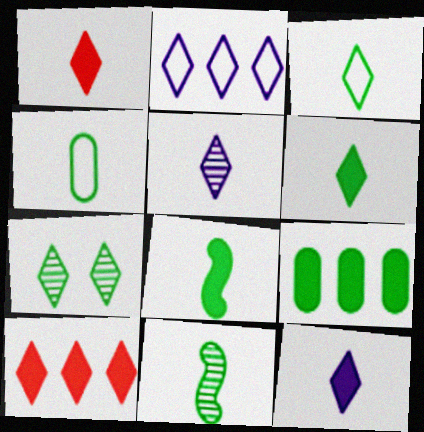[[1, 2, 7], 
[1, 3, 5], 
[1, 6, 12], 
[4, 6, 11]]